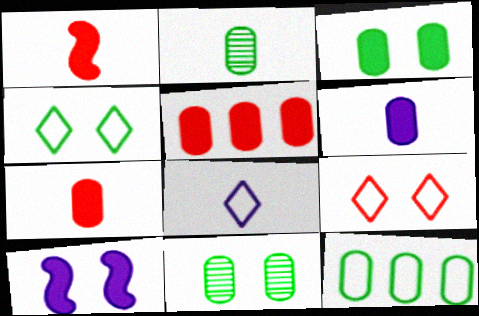[[1, 2, 8], 
[2, 3, 12], 
[3, 5, 6], 
[9, 10, 11]]